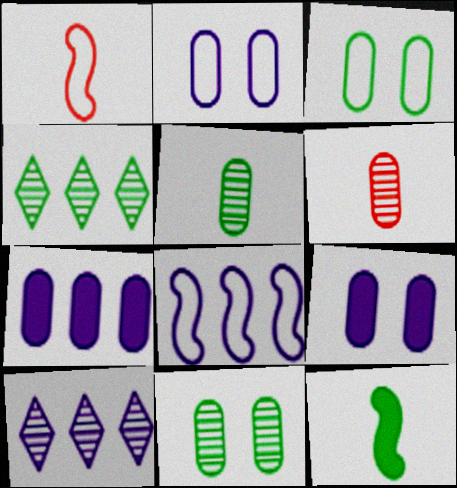[[1, 4, 9], 
[3, 4, 12], 
[3, 6, 7], 
[7, 8, 10]]